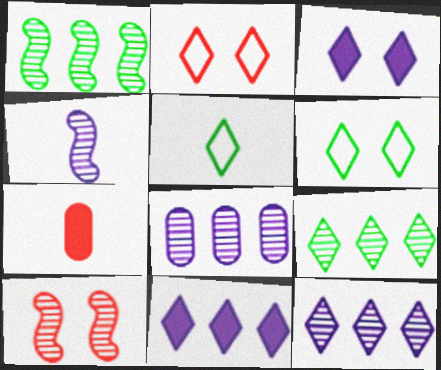[[1, 4, 10], 
[4, 5, 7]]